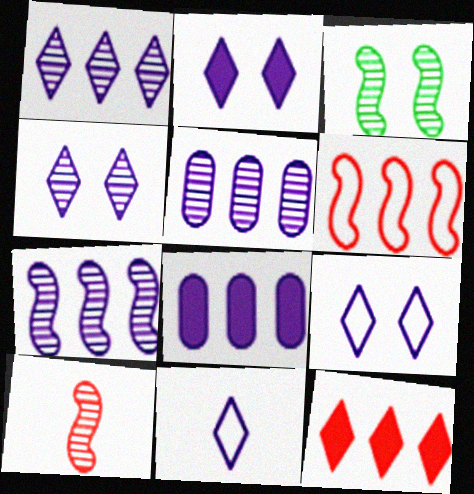[[1, 2, 11], 
[1, 5, 7], 
[2, 4, 9], 
[3, 7, 10]]